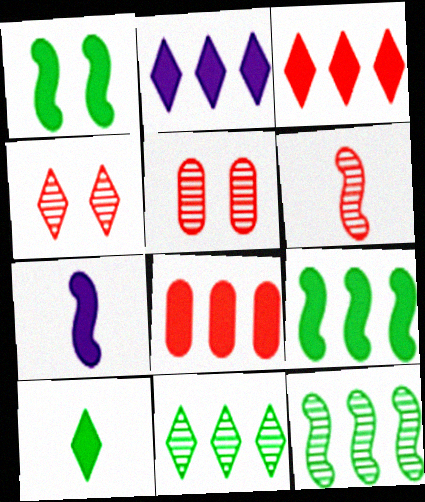[[2, 8, 9]]